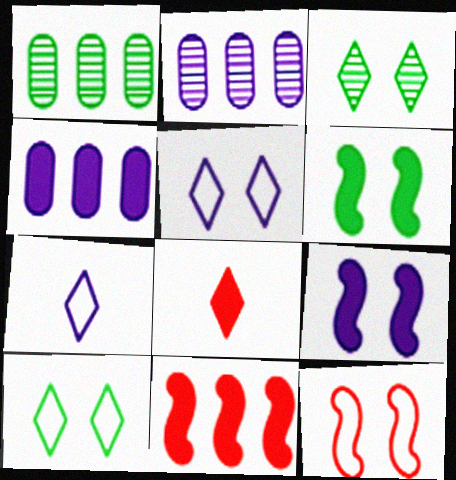[[2, 7, 9], 
[4, 6, 8]]